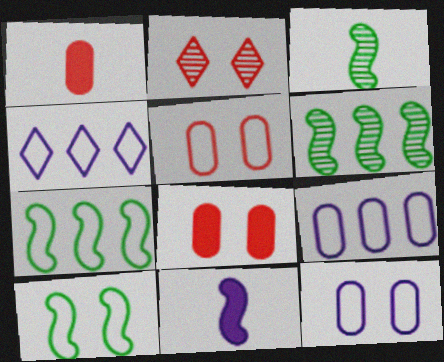[[3, 4, 8]]